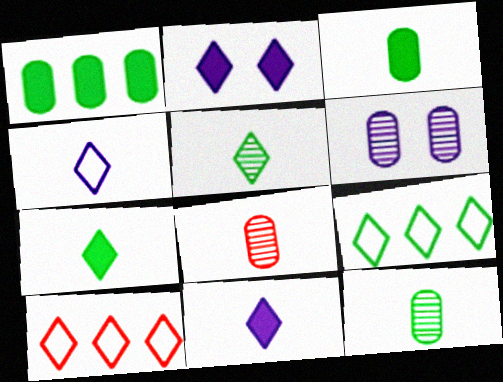[[2, 5, 10]]